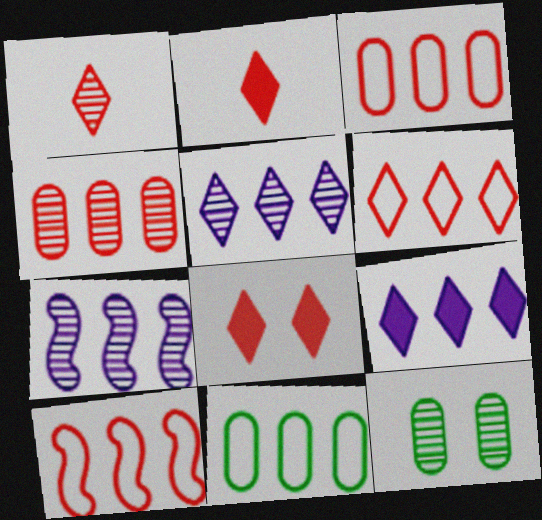[[1, 6, 8], 
[1, 7, 12], 
[3, 6, 10]]